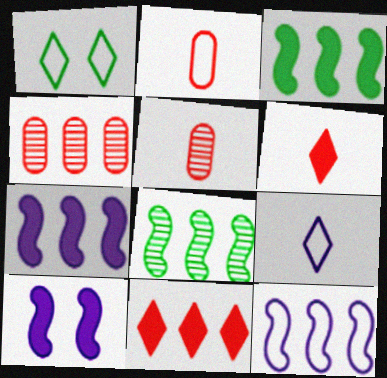[[1, 2, 12], 
[1, 5, 7]]